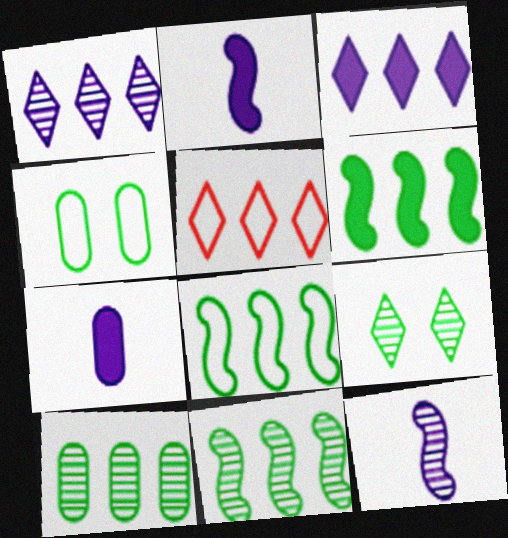[[6, 8, 11]]